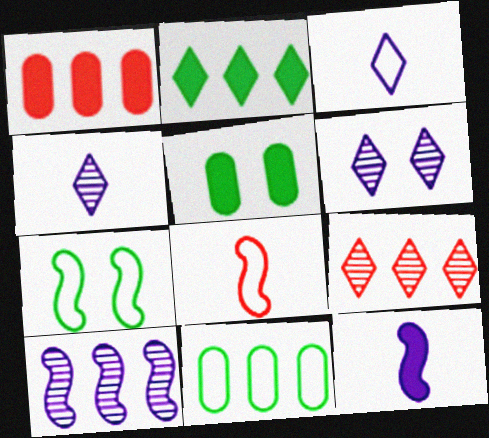[[1, 4, 7]]